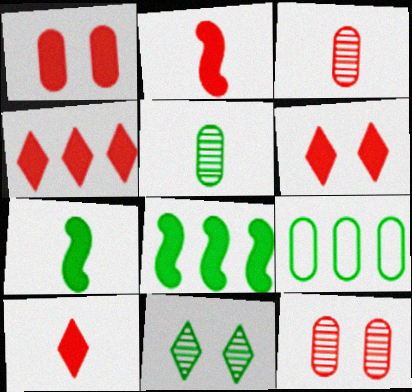[[1, 2, 4], 
[4, 6, 10], 
[7, 9, 11]]